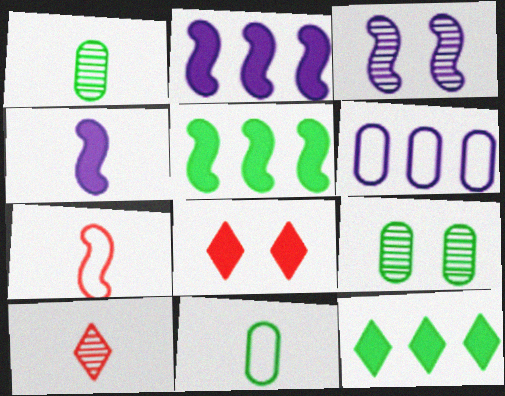[[3, 5, 7], 
[4, 10, 11]]